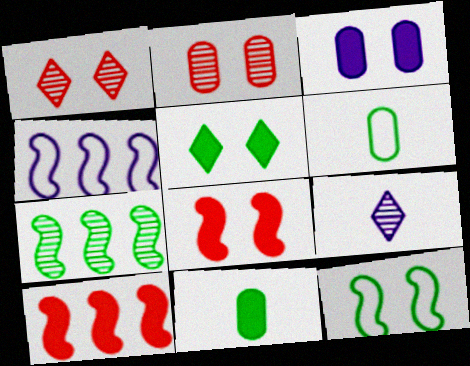[[1, 3, 12], 
[1, 4, 11], 
[2, 7, 9], 
[3, 4, 9], 
[3, 5, 8], 
[4, 7, 10], 
[5, 6, 7]]